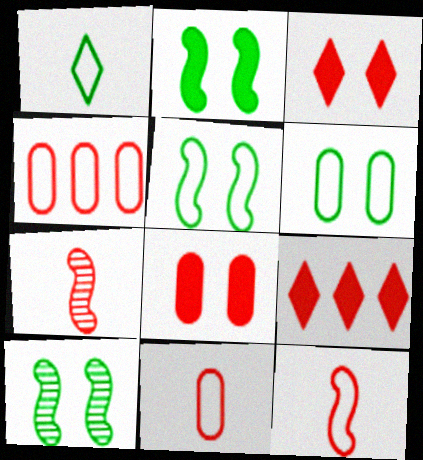[[2, 5, 10], 
[3, 4, 7]]